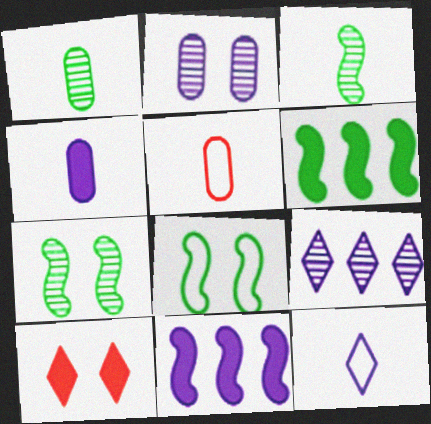[[1, 4, 5], 
[2, 8, 10], 
[2, 11, 12], 
[3, 6, 8], 
[4, 6, 10]]